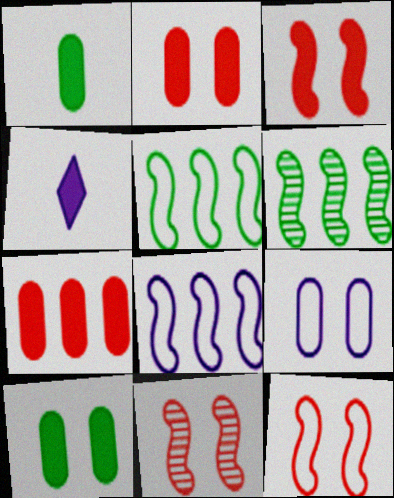[[3, 11, 12]]